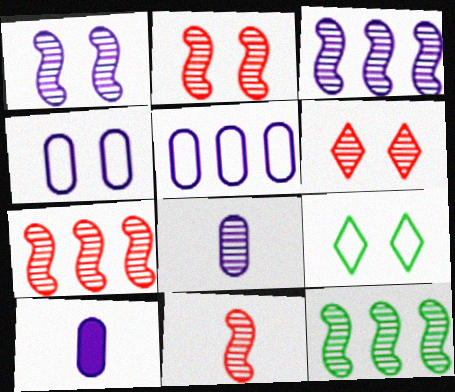[[1, 11, 12], 
[2, 7, 11], 
[3, 7, 12], 
[6, 8, 12], 
[7, 9, 10]]